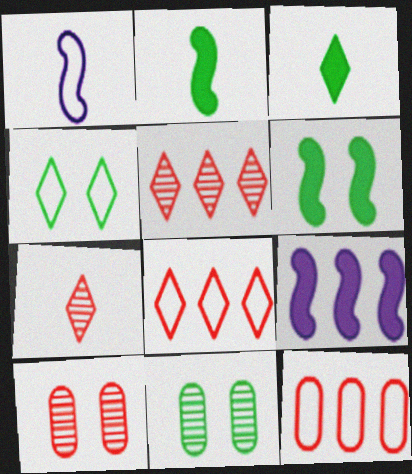[[1, 4, 12], 
[4, 6, 11]]